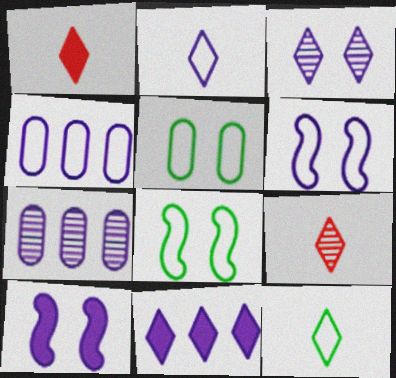[[1, 7, 8], 
[2, 3, 11], 
[2, 4, 6], 
[2, 7, 10]]